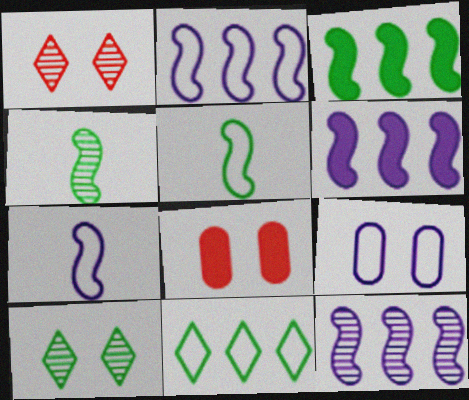[[2, 6, 12]]